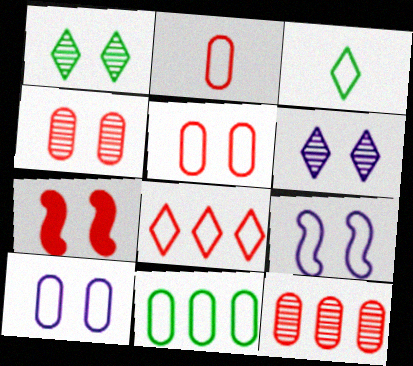[[1, 7, 10], 
[2, 10, 11]]